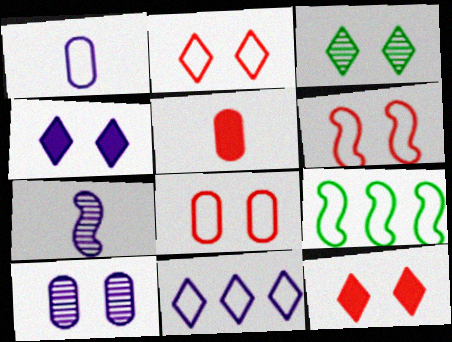[[1, 2, 9], 
[2, 3, 4], 
[2, 6, 8]]